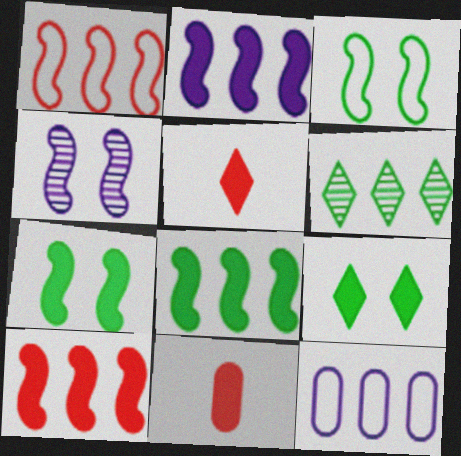[[2, 8, 10], 
[2, 9, 11], 
[6, 10, 12]]